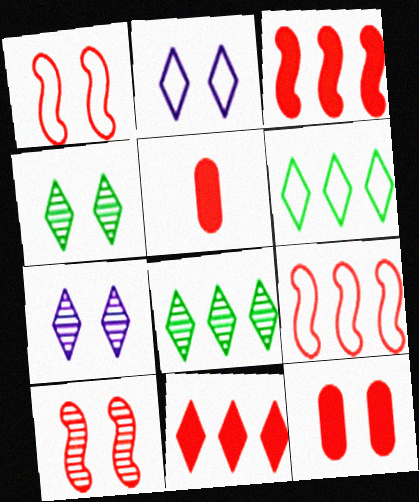[]